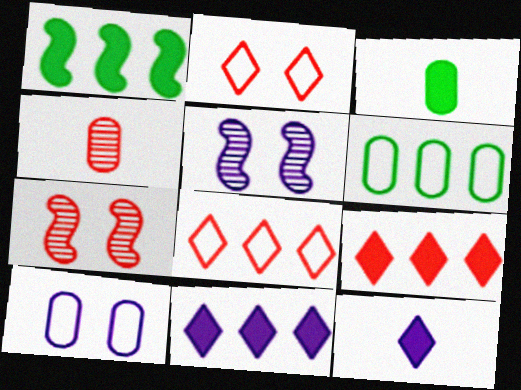[[3, 5, 8], 
[6, 7, 12]]